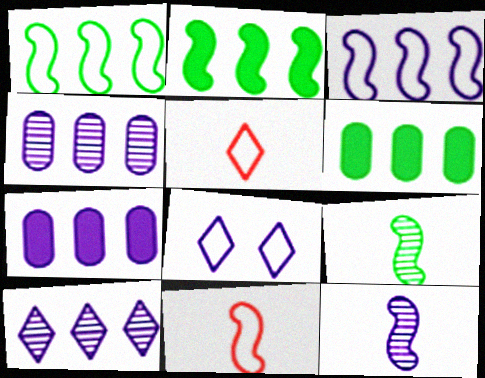[[3, 7, 10], 
[7, 8, 12]]